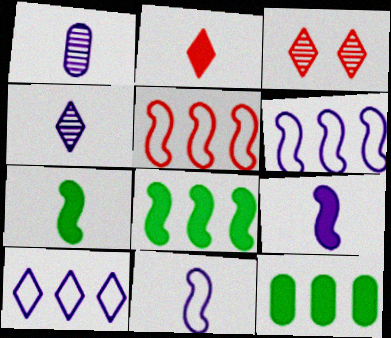[[3, 11, 12]]